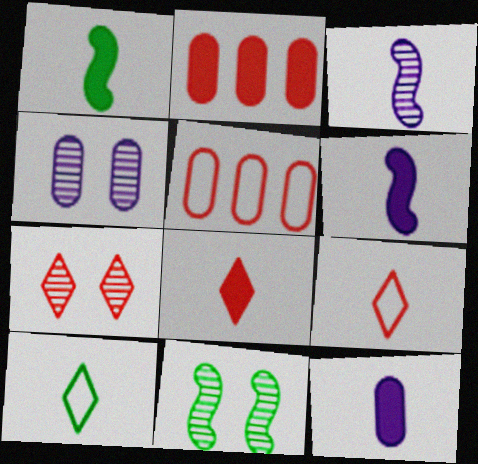[[1, 8, 12], 
[4, 7, 11]]